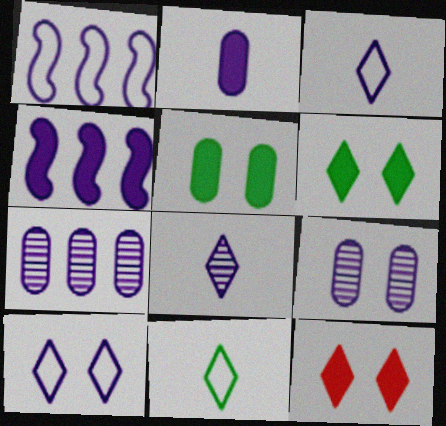[[3, 4, 9]]